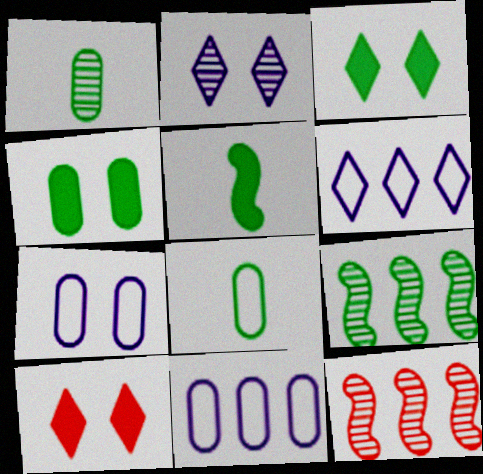[[1, 2, 12], 
[3, 8, 9]]